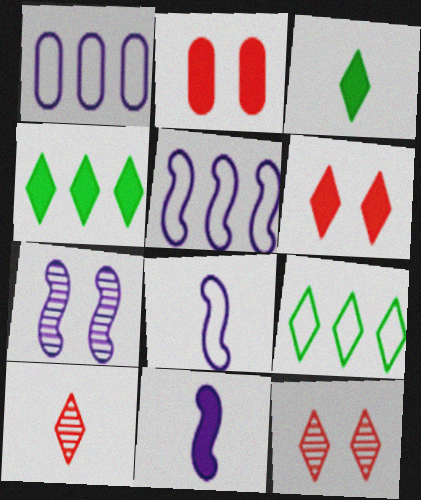[[2, 4, 11], 
[5, 7, 11]]